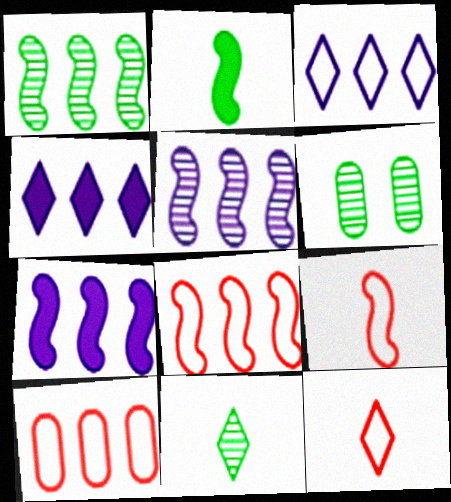[[1, 4, 10], 
[1, 6, 11], 
[1, 7, 8], 
[4, 6, 9], 
[6, 7, 12]]